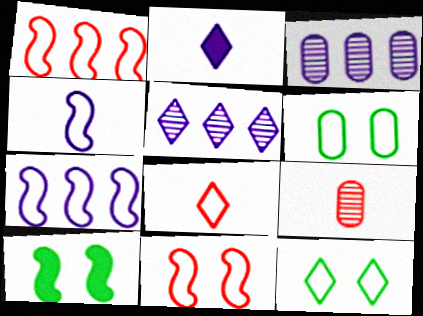[[3, 8, 10], 
[6, 7, 8]]